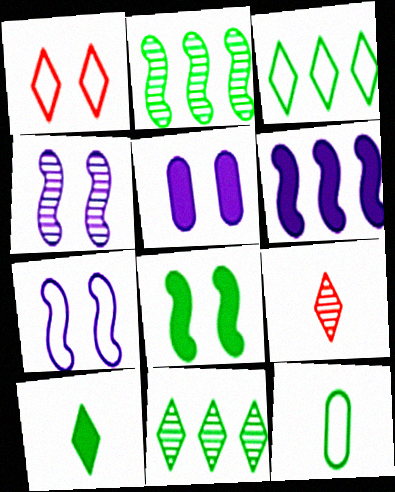[[8, 11, 12]]